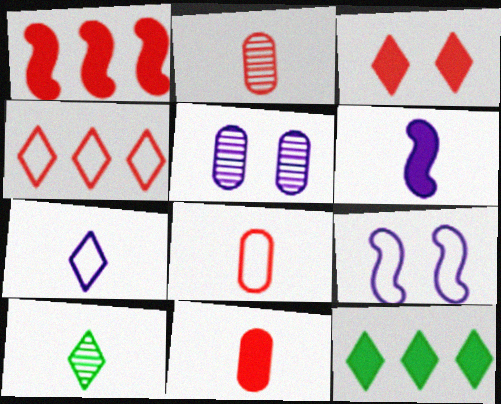[[1, 3, 11], 
[2, 8, 11], 
[2, 9, 12], 
[6, 8, 10]]